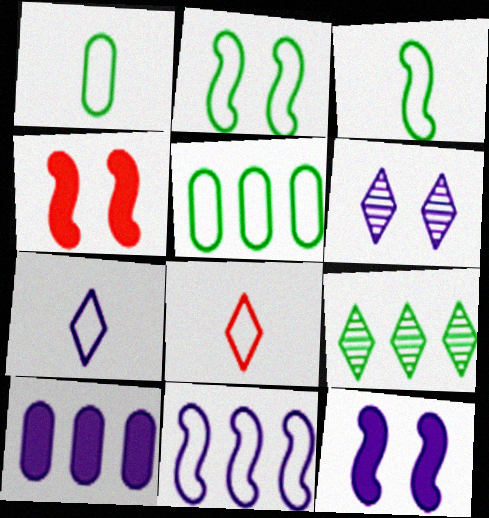[]